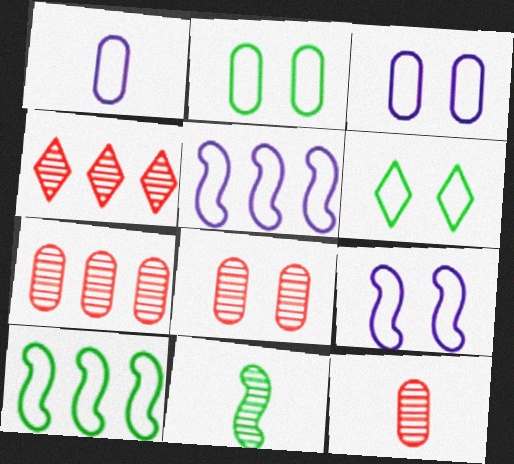[[7, 8, 12]]